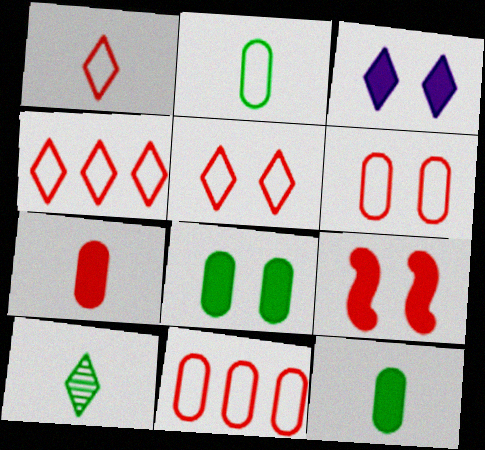[[1, 4, 5], 
[3, 4, 10], 
[3, 8, 9]]